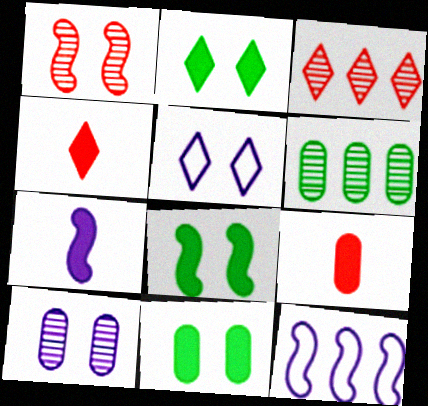[[1, 5, 11], 
[2, 8, 11]]